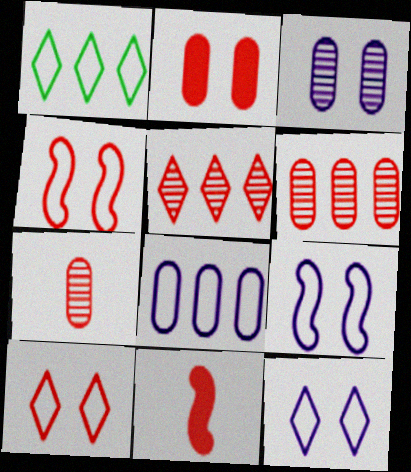[[1, 3, 11], 
[6, 10, 11]]